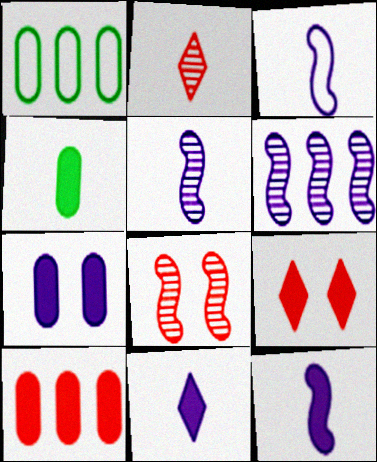[[1, 5, 9], 
[1, 8, 11], 
[2, 3, 4], 
[3, 5, 12], 
[4, 7, 10]]